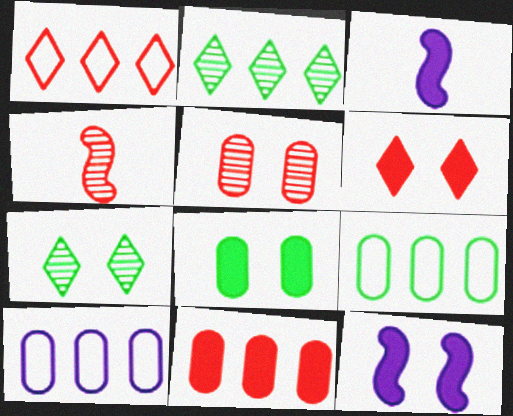[[6, 8, 12]]